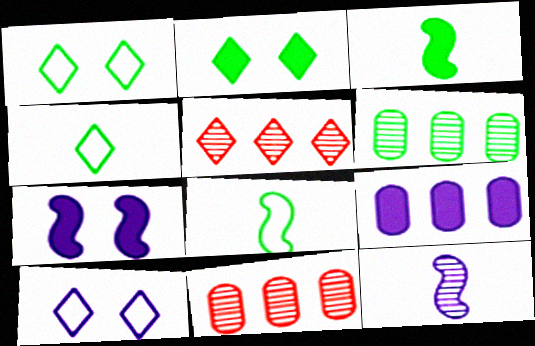[[1, 3, 6], 
[2, 6, 8], 
[3, 10, 11], 
[4, 7, 11], 
[9, 10, 12]]